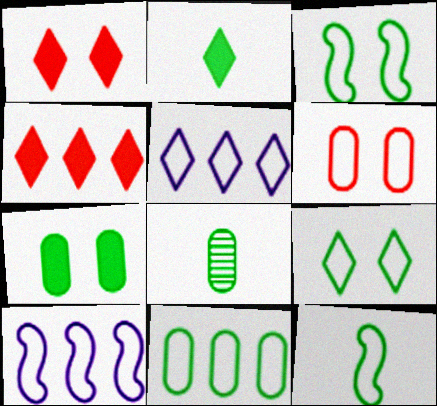[[1, 8, 10], 
[2, 8, 12], 
[5, 6, 12], 
[7, 8, 11], 
[9, 11, 12]]